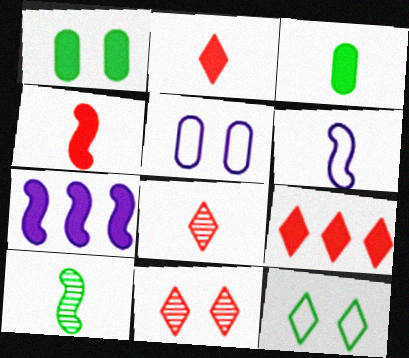[[1, 2, 7], 
[3, 6, 8], 
[4, 6, 10], 
[5, 9, 10]]